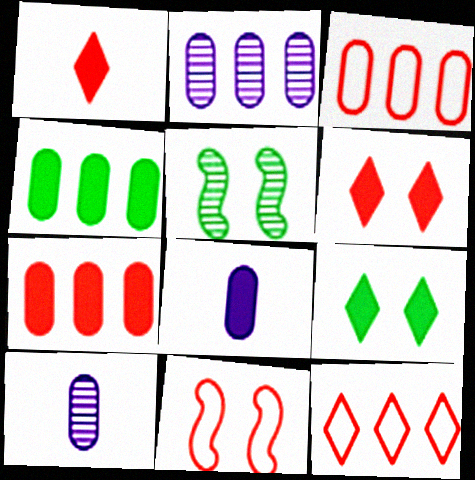[[2, 3, 4], 
[5, 8, 12]]